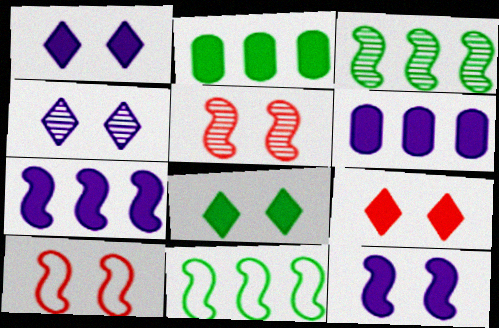[[1, 8, 9]]